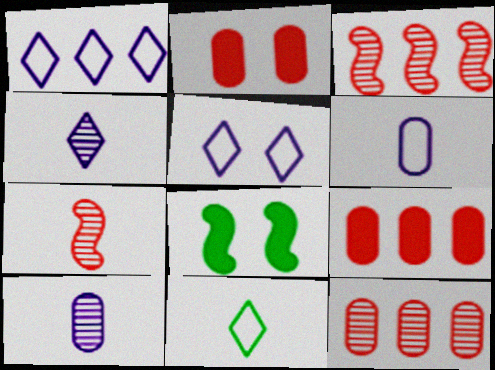[]